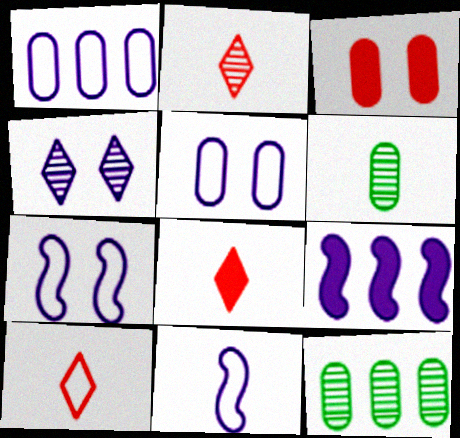[[1, 3, 6], 
[2, 8, 10], 
[6, 8, 11], 
[7, 8, 12]]